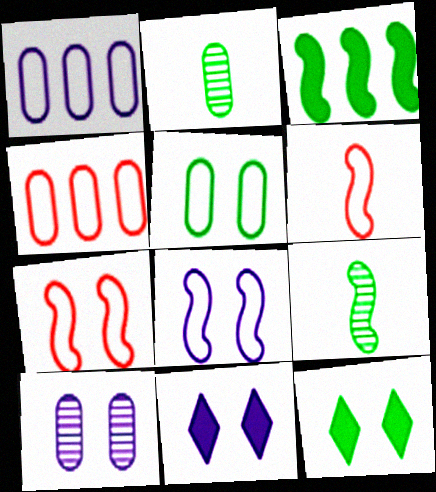[[4, 9, 11], 
[7, 10, 12], 
[8, 10, 11]]